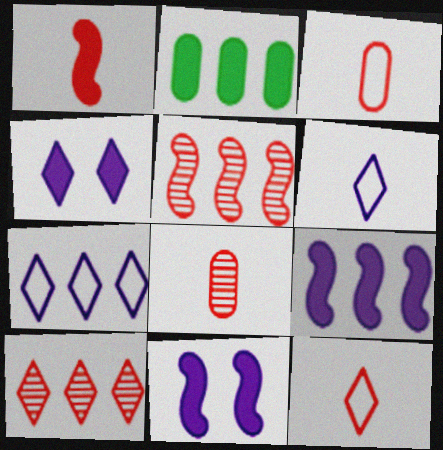[[1, 2, 4], 
[1, 8, 12], 
[2, 5, 7]]